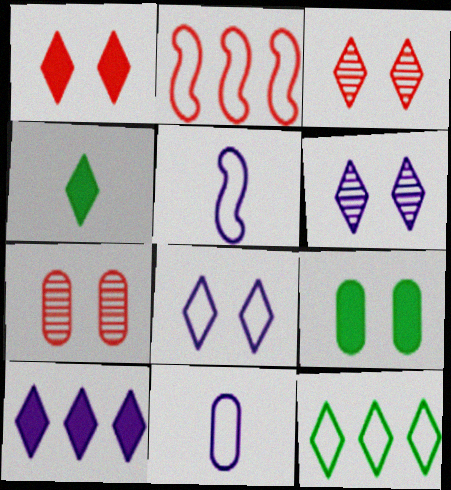[[1, 4, 10]]